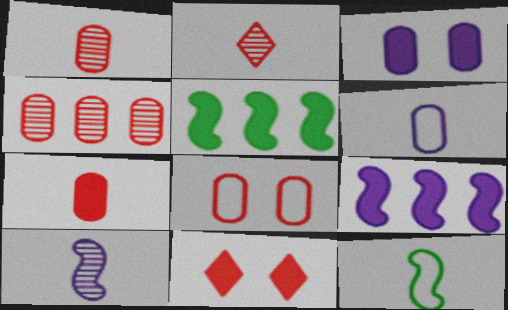[[4, 7, 8]]